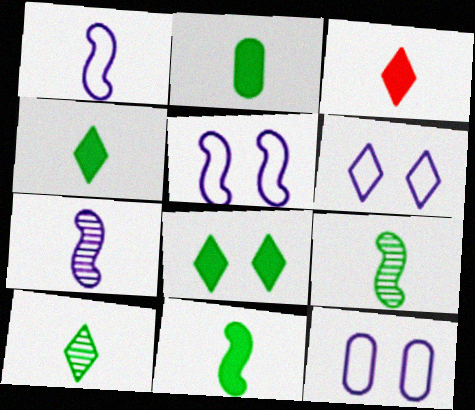[[2, 4, 11], 
[5, 6, 12]]